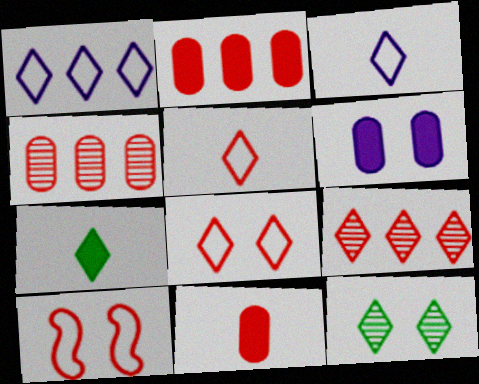[[6, 10, 12], 
[9, 10, 11]]